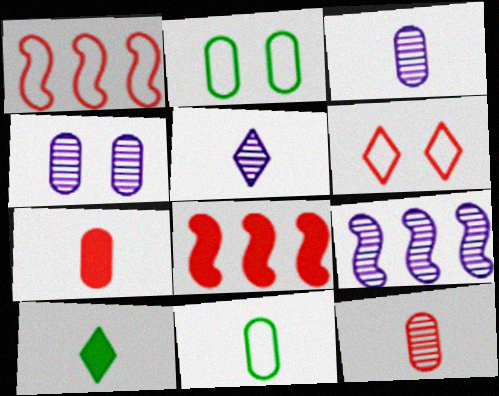[[1, 4, 10], 
[2, 5, 8], 
[3, 7, 11], 
[4, 5, 9], 
[6, 8, 12]]